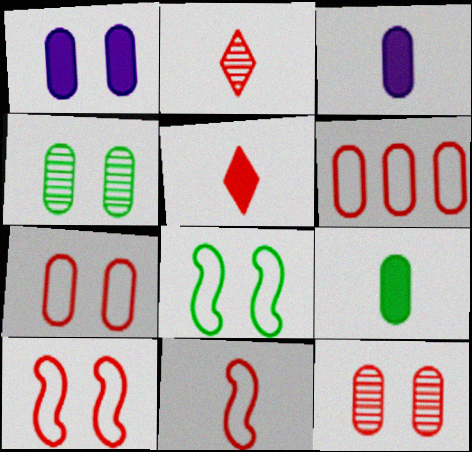[[1, 4, 7], 
[3, 4, 6]]